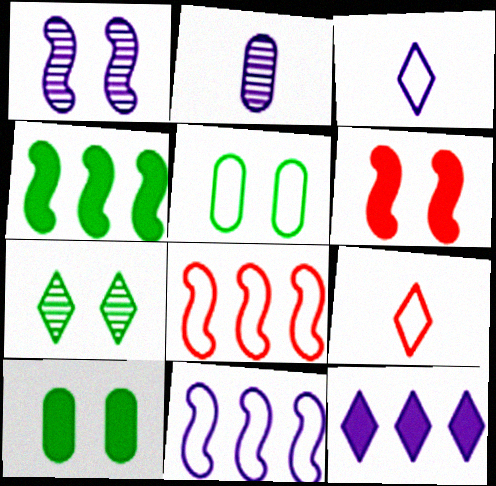[[3, 5, 8], 
[5, 9, 11], 
[7, 9, 12]]